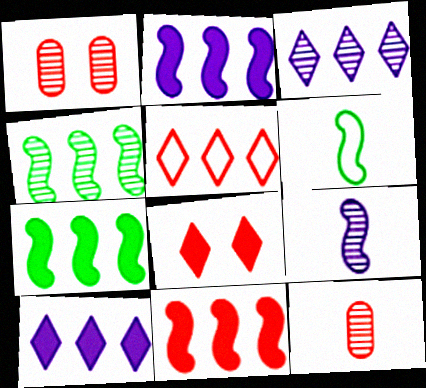[[1, 6, 10], 
[2, 7, 11]]